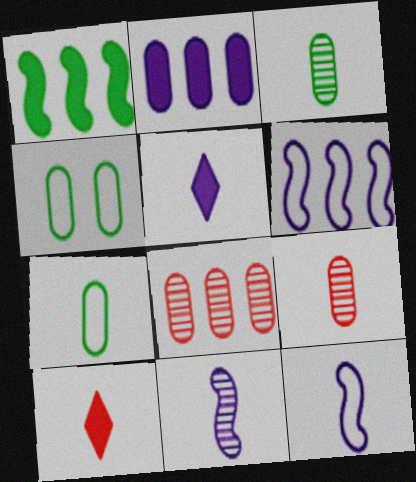[[2, 4, 9], 
[3, 10, 12], 
[7, 10, 11]]